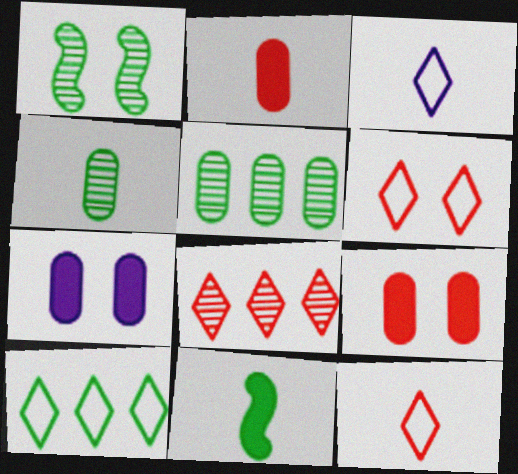[[1, 6, 7], 
[3, 6, 10]]